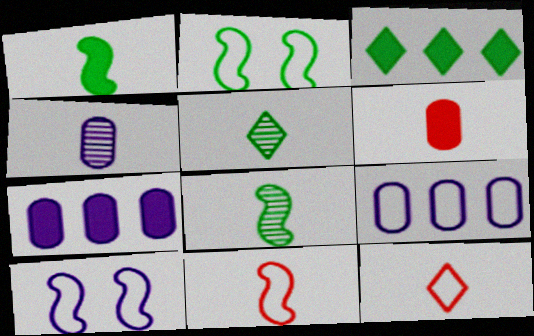[[1, 4, 12], 
[2, 9, 12]]